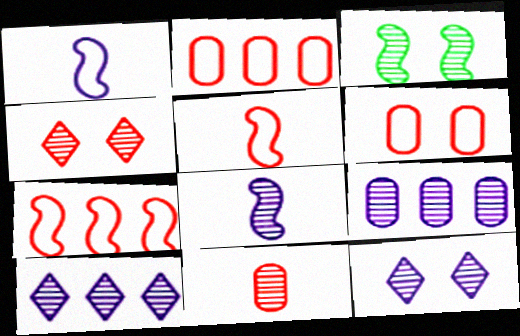[[3, 10, 11], 
[8, 9, 12]]